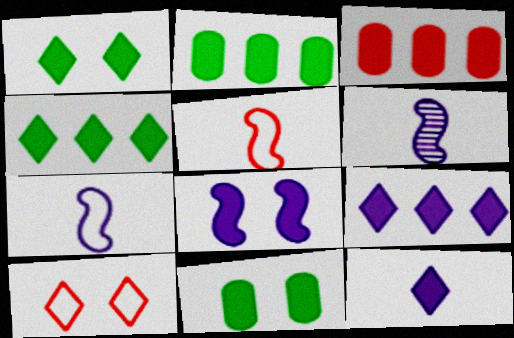[[2, 6, 10]]